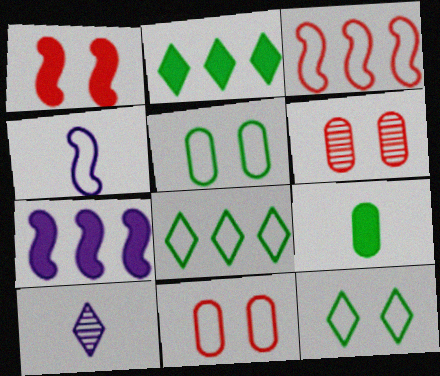[[2, 4, 6], 
[4, 8, 11]]